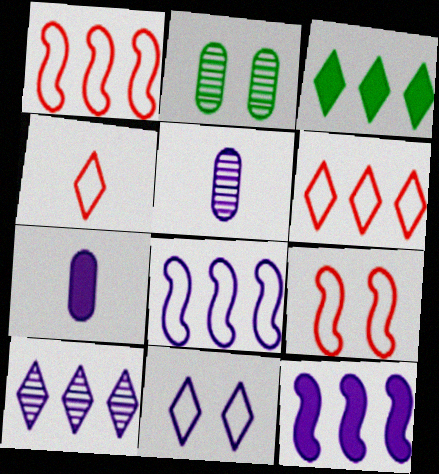[[2, 4, 12], 
[3, 5, 9], 
[3, 6, 10], 
[5, 11, 12]]